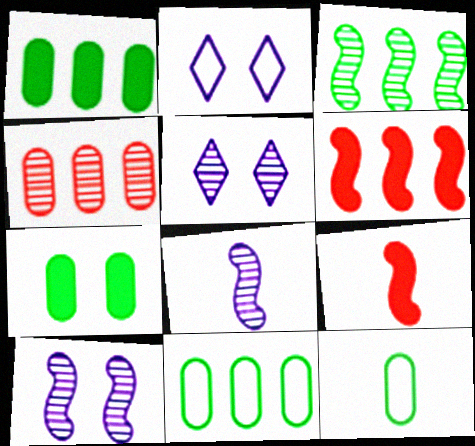[[5, 6, 12], 
[5, 9, 11]]